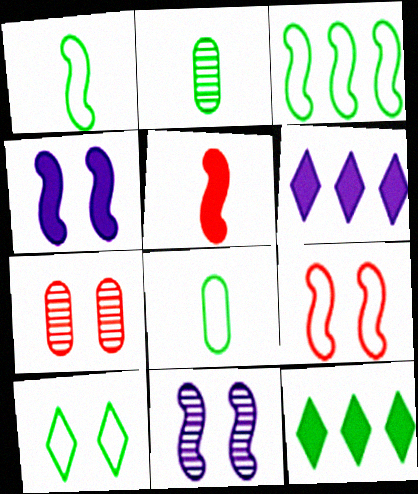[[1, 6, 7], 
[2, 6, 9], 
[3, 5, 11], 
[3, 8, 10], 
[4, 7, 10]]